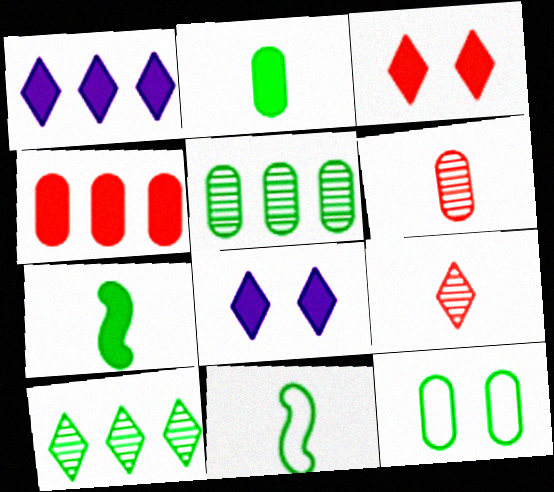[[2, 5, 12], 
[4, 7, 8], 
[7, 10, 12]]